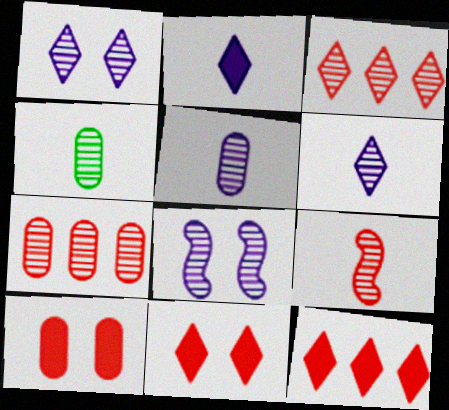[[3, 4, 8], 
[4, 6, 9]]